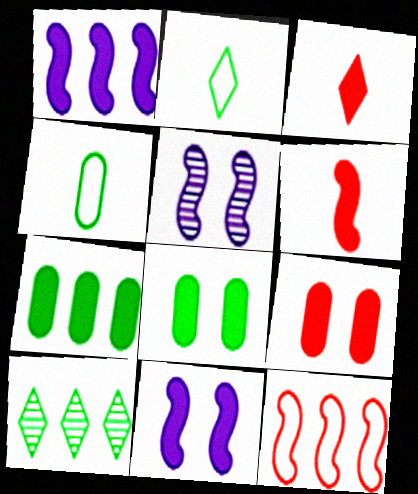[[1, 3, 8], 
[3, 7, 11]]